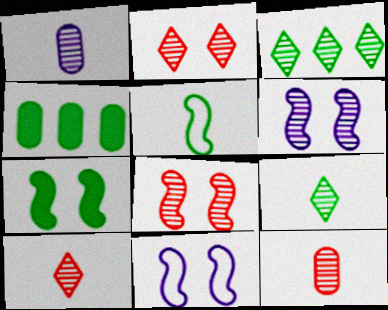[[1, 3, 8], 
[3, 6, 12], 
[4, 10, 11], 
[7, 8, 11]]